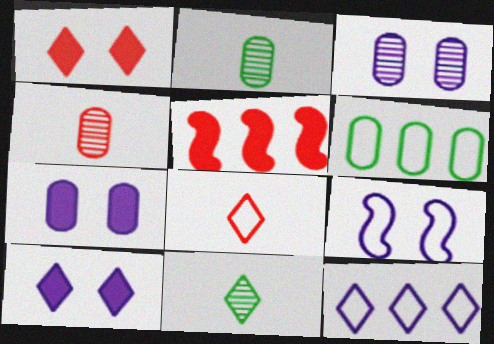[[1, 11, 12], 
[3, 9, 10], 
[4, 6, 7], 
[6, 8, 9]]